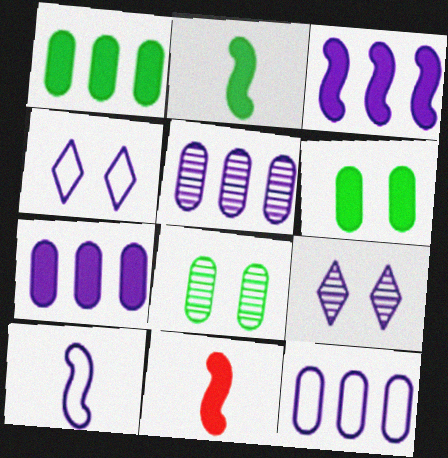[[4, 10, 12], 
[5, 7, 12], 
[7, 9, 10]]